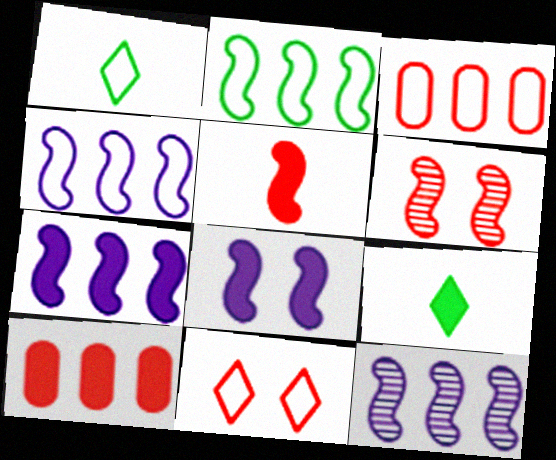[[4, 7, 12], 
[8, 9, 10]]